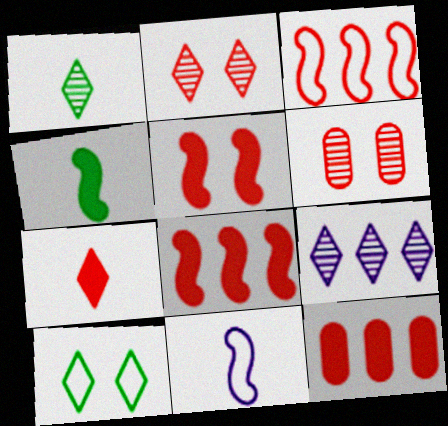[[1, 2, 9], 
[3, 6, 7], 
[5, 7, 12], 
[7, 9, 10]]